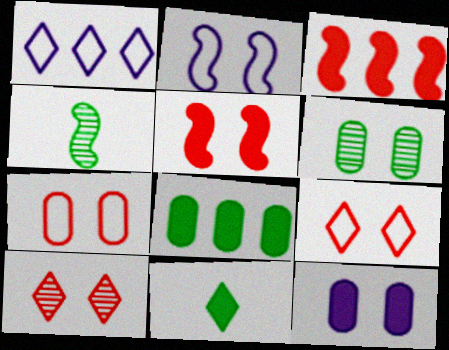[[1, 10, 11], 
[2, 3, 4], 
[3, 11, 12], 
[5, 7, 10], 
[6, 7, 12]]